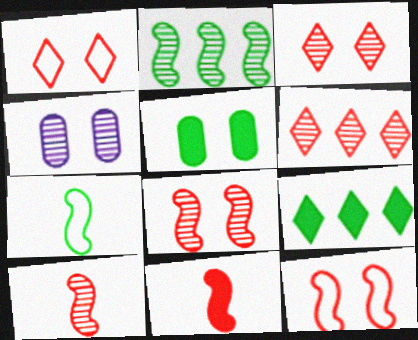[]